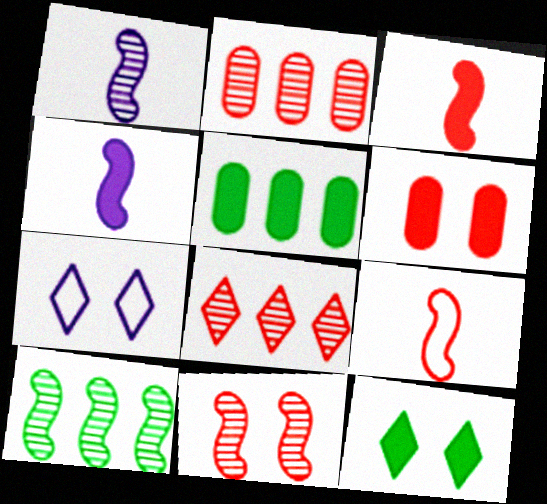[[1, 10, 11], 
[6, 8, 9]]